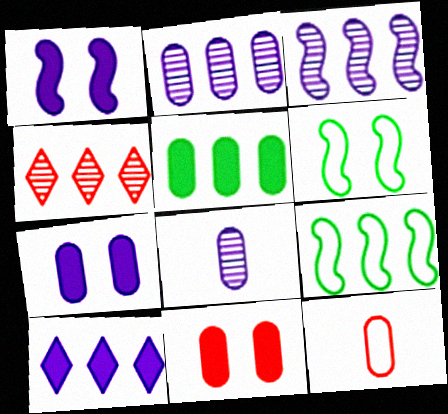[]